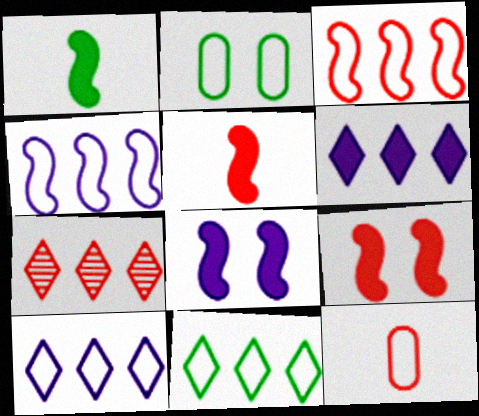[[6, 7, 11], 
[7, 9, 12]]